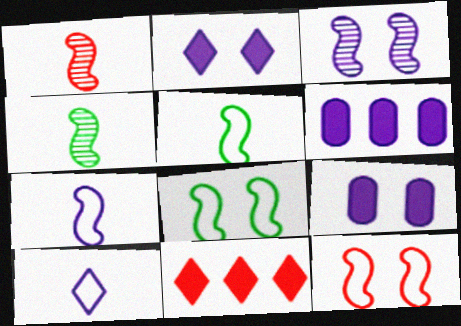[[3, 6, 10]]